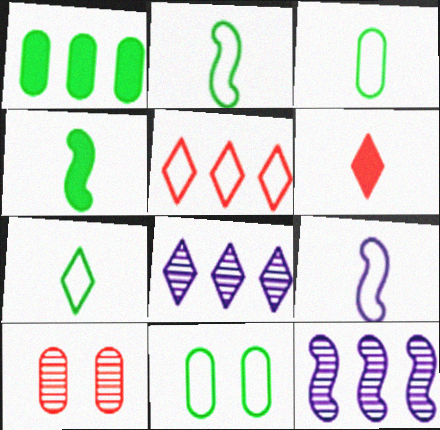[[1, 5, 12], 
[2, 3, 7], 
[5, 9, 11], 
[6, 11, 12]]